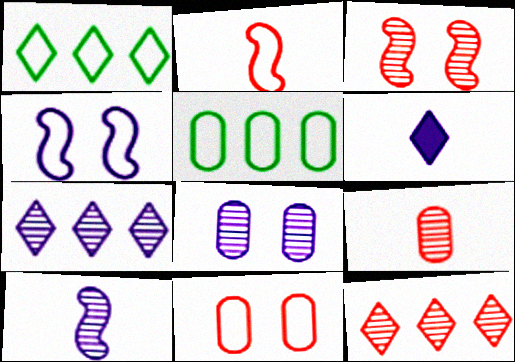[[3, 5, 6], 
[3, 9, 12], 
[7, 8, 10]]